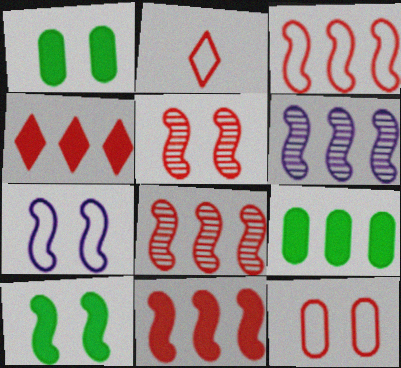[[1, 2, 6], 
[2, 3, 12], 
[3, 8, 11], 
[5, 7, 10]]